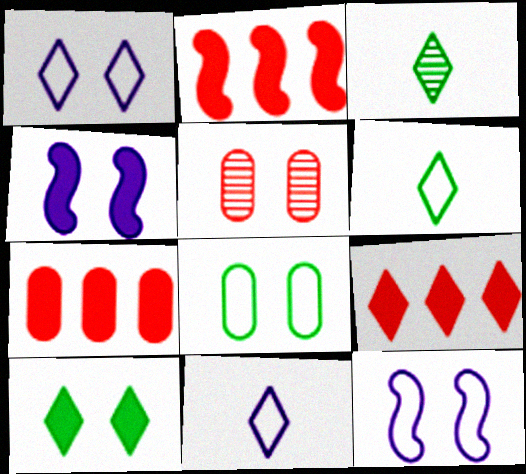[[1, 3, 9], 
[2, 7, 9], 
[3, 7, 12], 
[5, 10, 12]]